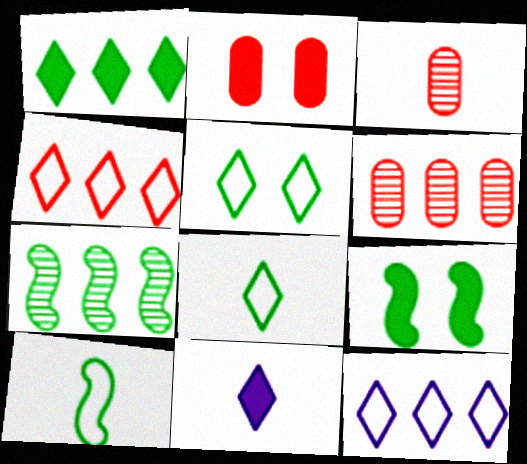[[3, 9, 12], 
[3, 10, 11], 
[7, 9, 10]]